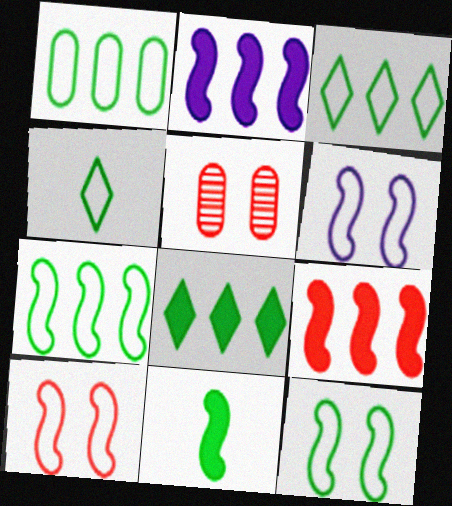[[1, 3, 7], 
[1, 4, 12], 
[2, 4, 5], 
[6, 10, 12]]